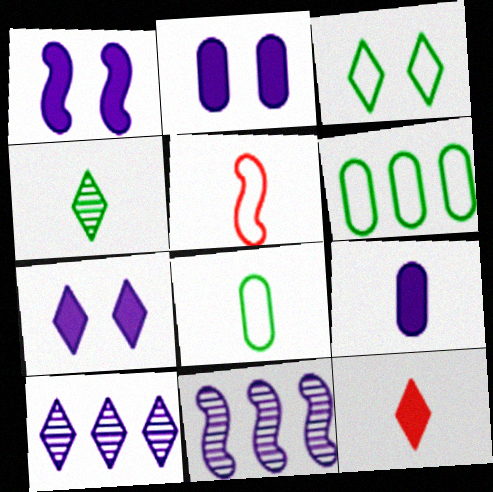[[1, 2, 7], 
[3, 10, 12], 
[4, 5, 9]]